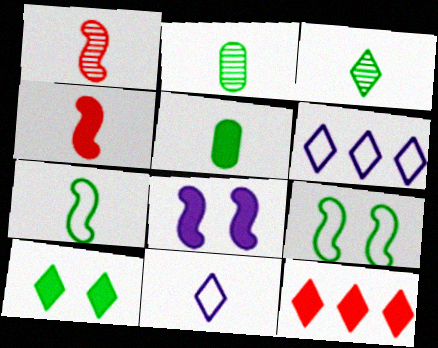[[1, 5, 11], 
[2, 4, 11], 
[3, 5, 7], 
[5, 8, 12]]